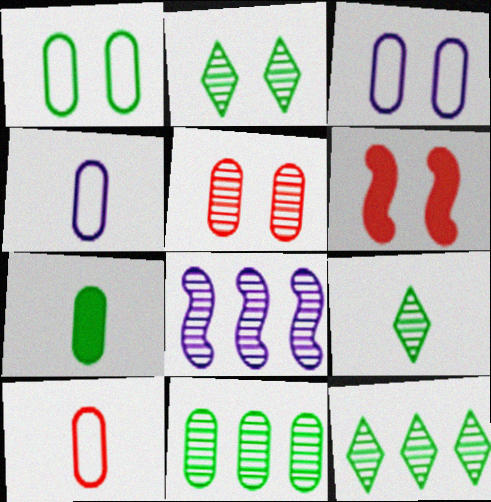[[1, 7, 11], 
[2, 3, 6], 
[2, 9, 12], 
[4, 6, 12], 
[5, 8, 9]]